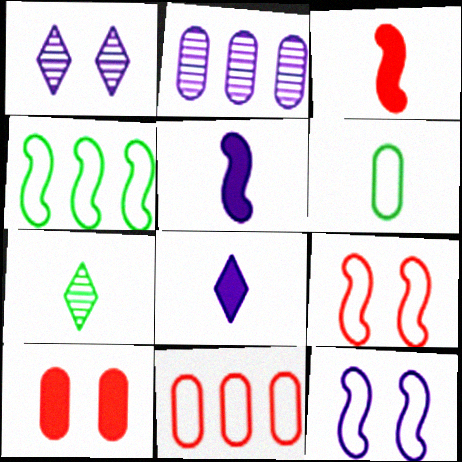[[2, 6, 10], 
[2, 8, 12]]